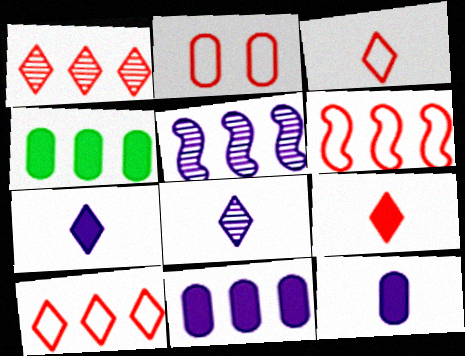[[2, 3, 6], 
[4, 5, 10]]